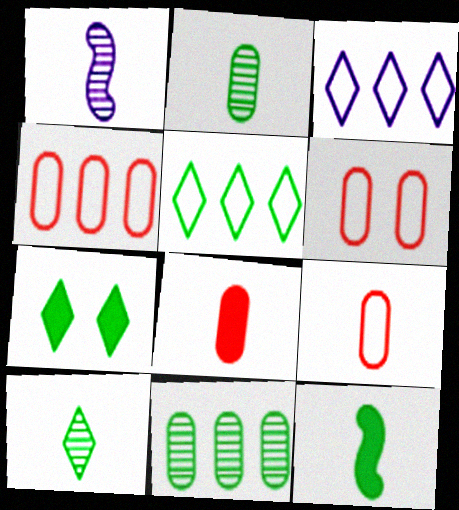[[1, 4, 7], 
[4, 6, 9], 
[5, 7, 10]]